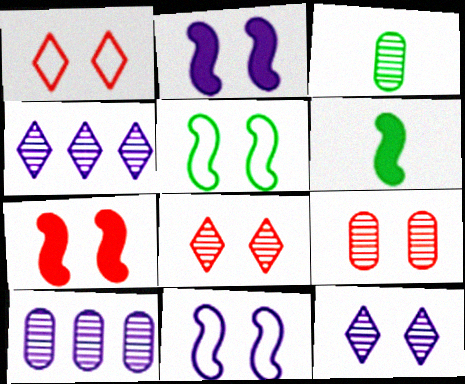[[1, 6, 10], 
[1, 7, 9], 
[3, 9, 10]]